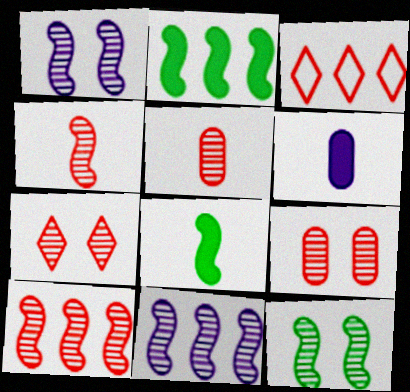[[3, 6, 12], 
[4, 11, 12], 
[5, 7, 10]]